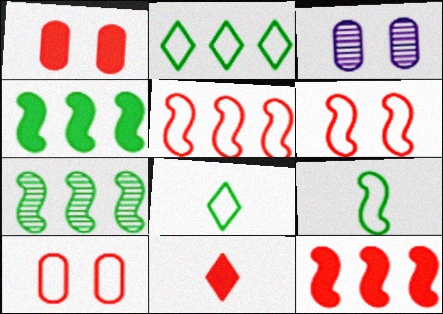[[1, 11, 12], 
[3, 8, 12]]